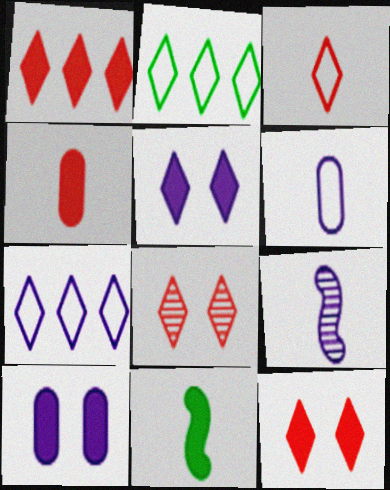[[1, 3, 8], 
[1, 10, 11], 
[7, 9, 10]]